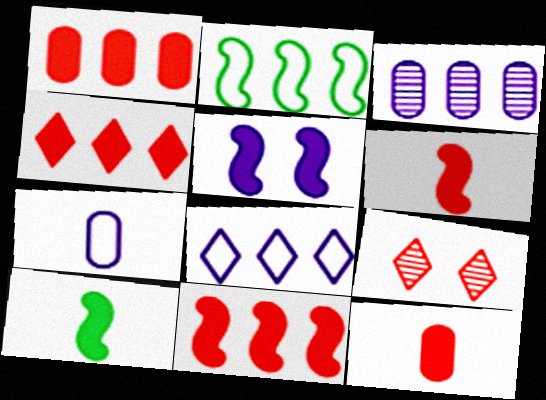[[1, 4, 11], 
[2, 3, 4], 
[5, 10, 11]]